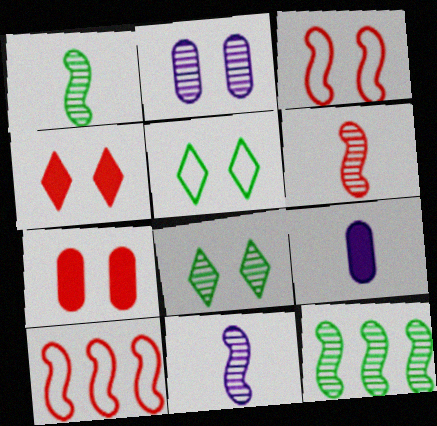[[1, 6, 11], 
[8, 9, 10]]